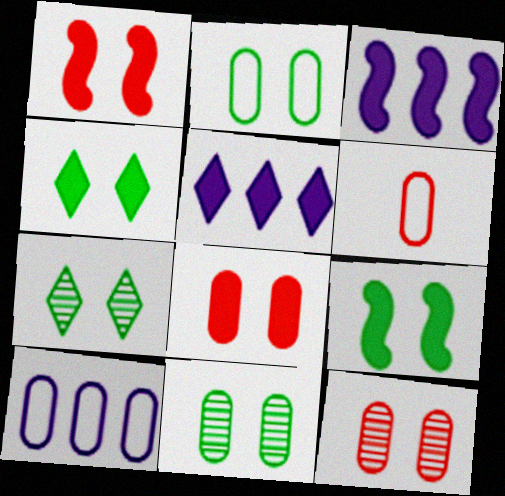[[2, 6, 10], 
[2, 7, 9], 
[3, 6, 7]]